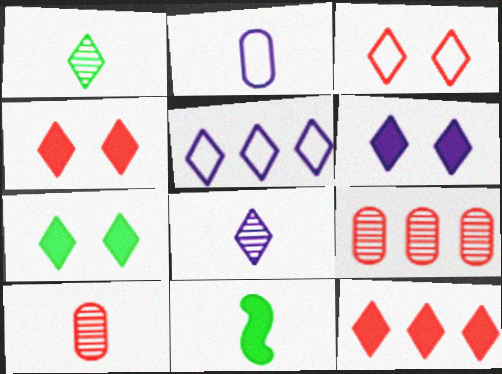[[1, 4, 5], 
[4, 6, 7], 
[5, 6, 8]]